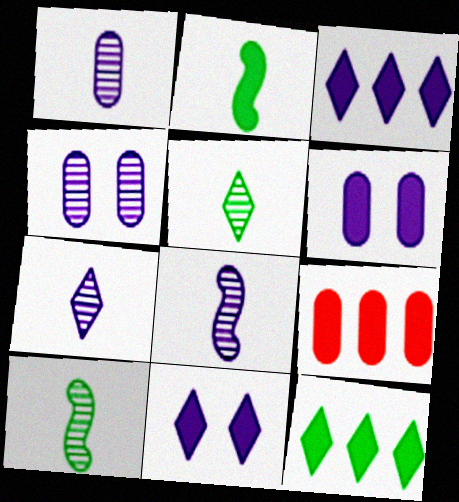[[1, 7, 8], 
[2, 9, 11]]